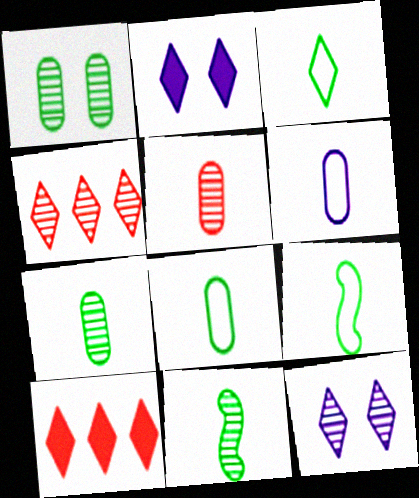[[2, 3, 4], 
[3, 8, 9], 
[3, 10, 12]]